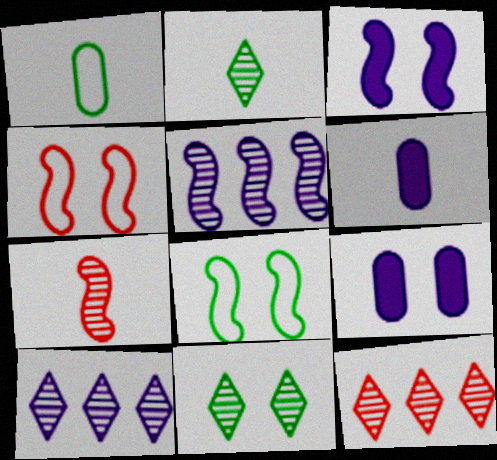[[1, 3, 12], 
[4, 9, 11], 
[6, 8, 12]]